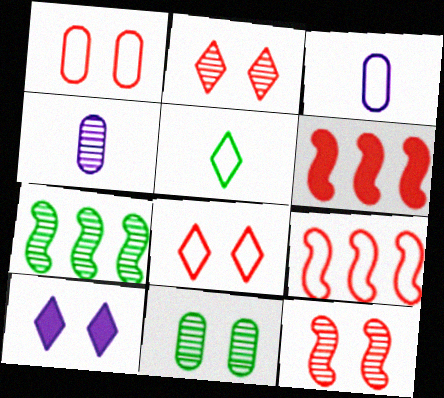[[2, 4, 7]]